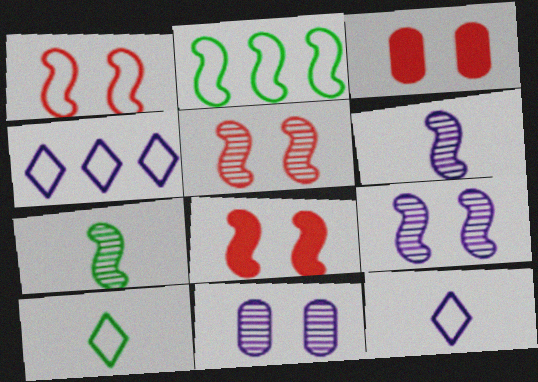[[1, 5, 8], 
[2, 6, 8], 
[3, 4, 7]]